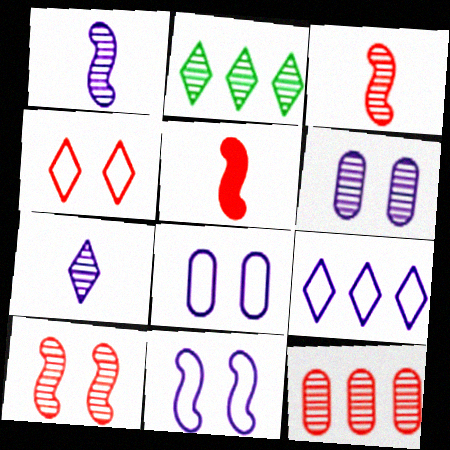[[2, 3, 6], 
[2, 5, 8], 
[4, 5, 12]]